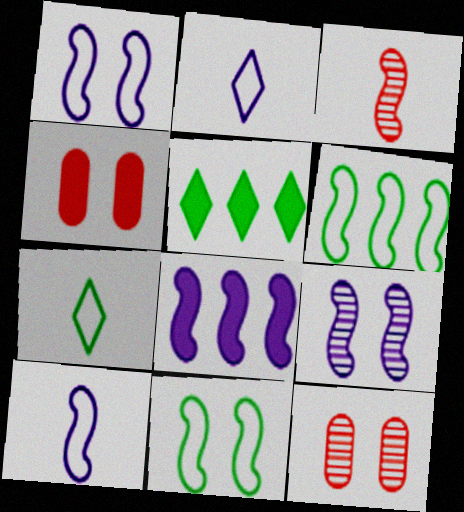[[3, 8, 11], 
[5, 10, 12], 
[7, 8, 12], 
[8, 9, 10]]